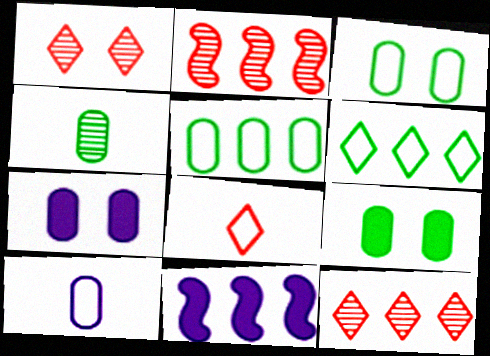[[4, 5, 9], 
[5, 11, 12]]